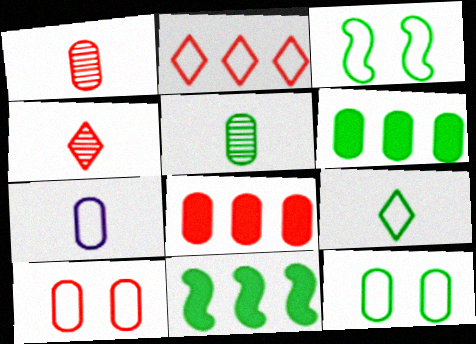[[1, 8, 10], 
[2, 3, 7], 
[5, 6, 12]]